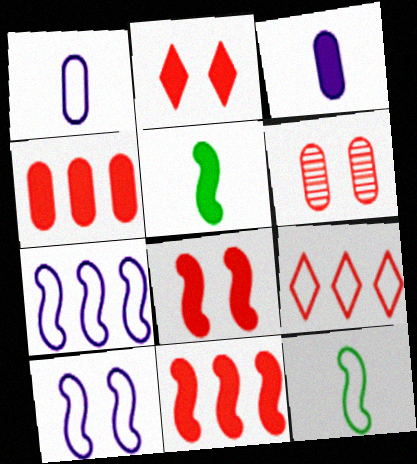[]